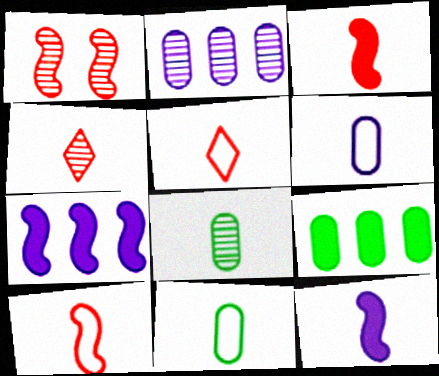[[4, 11, 12], 
[5, 8, 12]]